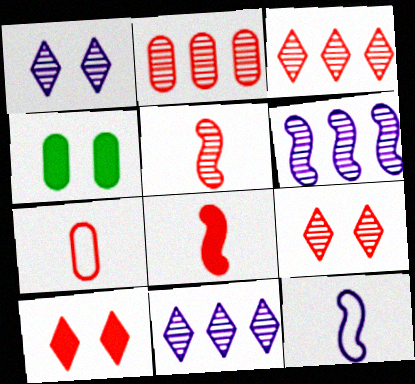[[2, 5, 9], 
[3, 4, 12]]